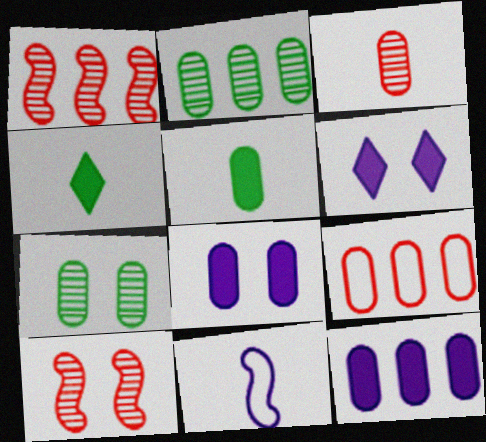[[2, 9, 12], 
[3, 4, 11]]